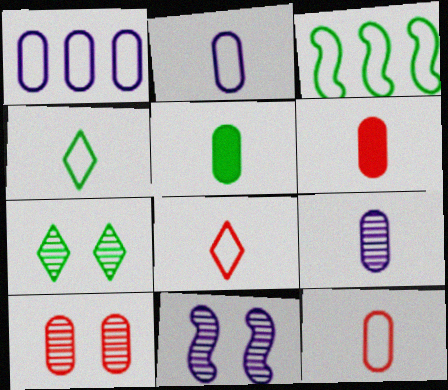[[1, 5, 10], 
[3, 5, 7], 
[5, 9, 12], 
[7, 10, 11]]